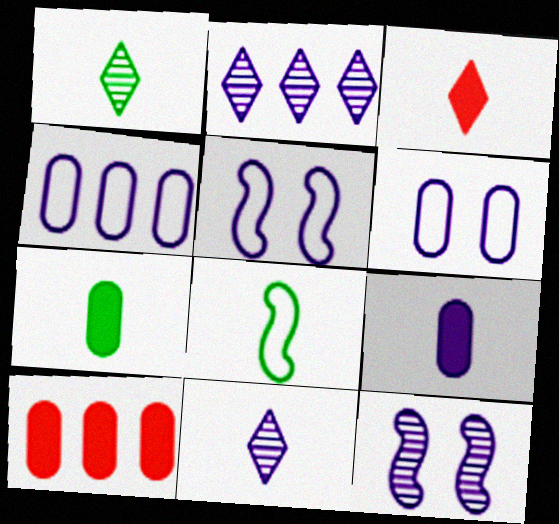[[1, 5, 10], 
[1, 7, 8], 
[2, 5, 9]]